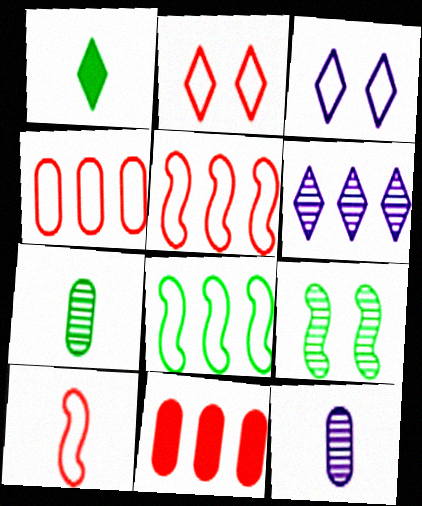[[1, 2, 6], 
[1, 10, 12], 
[2, 4, 10], 
[6, 8, 11]]